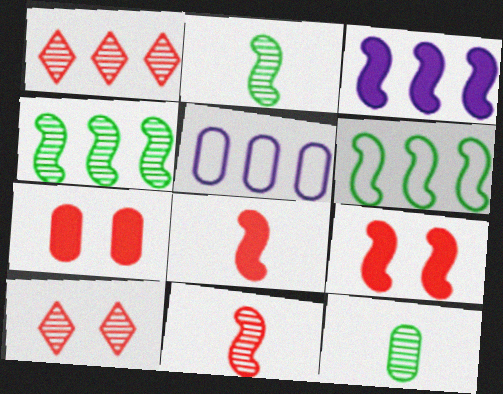[[5, 7, 12]]